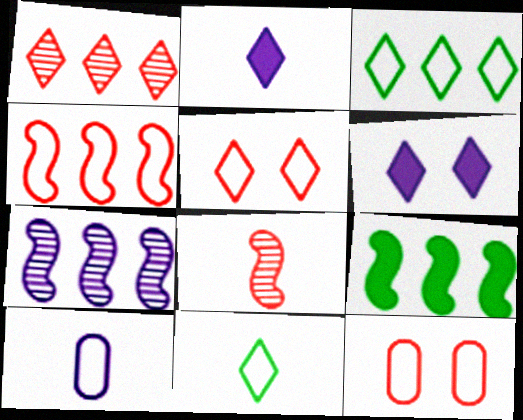[[1, 6, 11], 
[4, 7, 9], 
[6, 7, 10]]